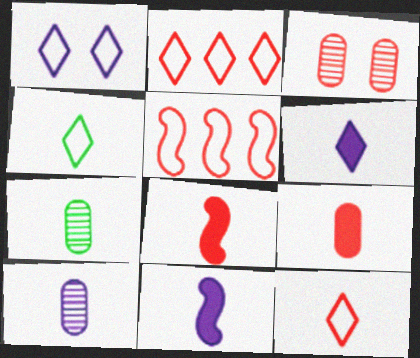[[1, 2, 4], 
[2, 3, 8], 
[4, 8, 10], 
[7, 11, 12]]